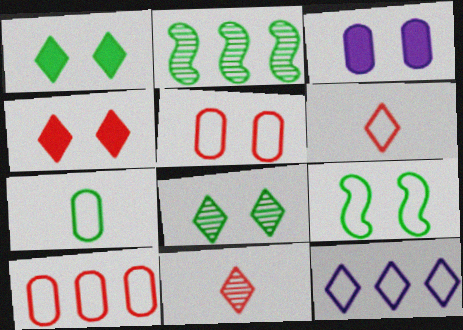[[1, 2, 7], 
[1, 11, 12], 
[2, 3, 6]]